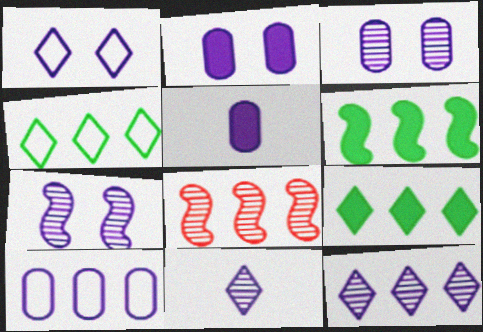[[1, 2, 7], 
[3, 5, 10], 
[8, 9, 10]]